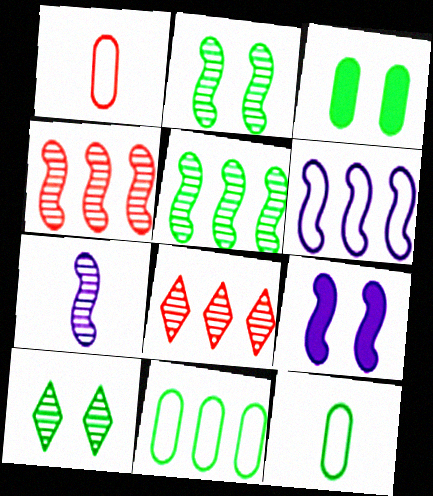[[2, 4, 7], 
[6, 7, 9], 
[8, 9, 12]]